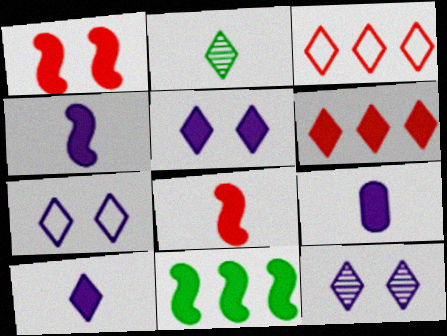[[1, 4, 11], 
[2, 3, 5], 
[2, 6, 7], 
[4, 9, 10], 
[5, 7, 12]]